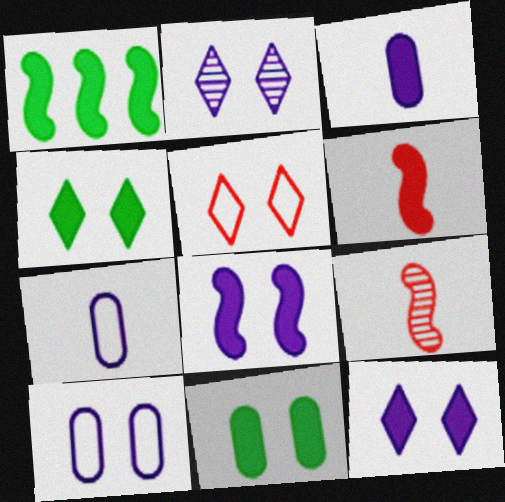[[1, 6, 8], 
[2, 4, 5], 
[2, 8, 10]]